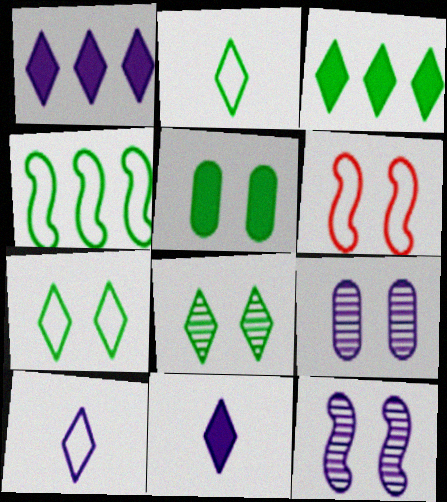[[2, 3, 8]]